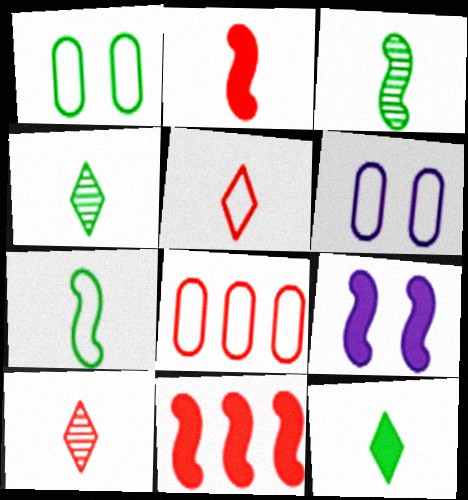[[4, 6, 11], 
[4, 8, 9]]